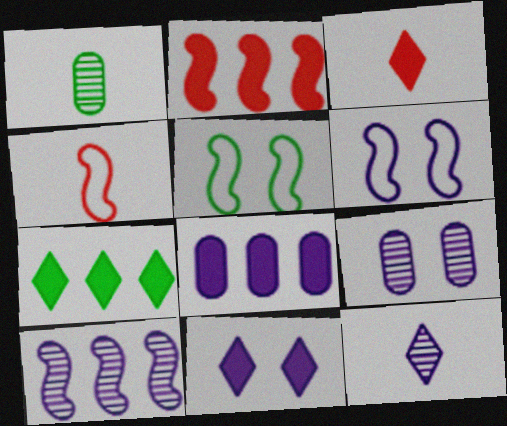[[1, 5, 7], 
[2, 7, 8], 
[3, 7, 11], 
[4, 7, 9], 
[6, 8, 12], 
[6, 9, 11], 
[9, 10, 12]]